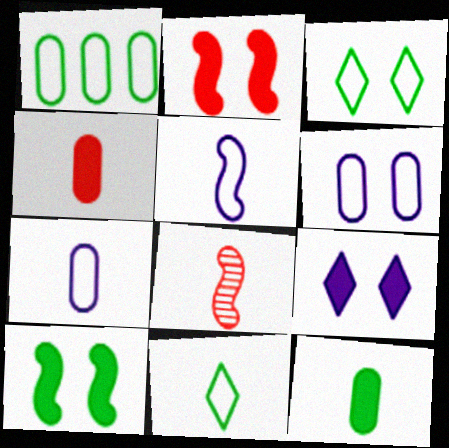[[1, 8, 9]]